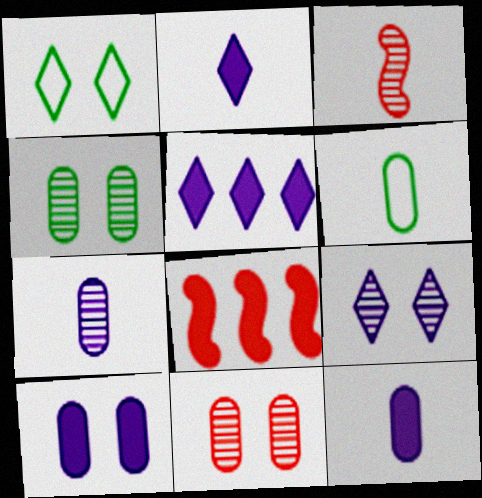[[1, 7, 8], 
[2, 3, 6], 
[6, 8, 9]]